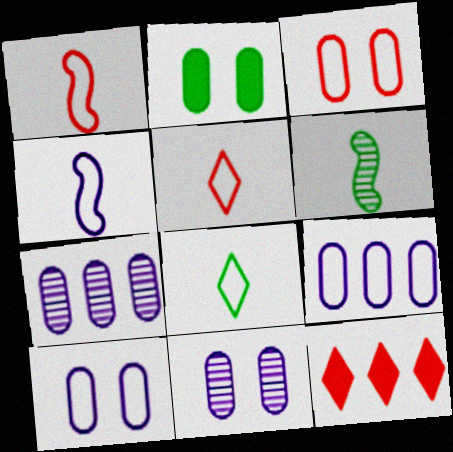[[2, 3, 11], 
[6, 10, 12]]